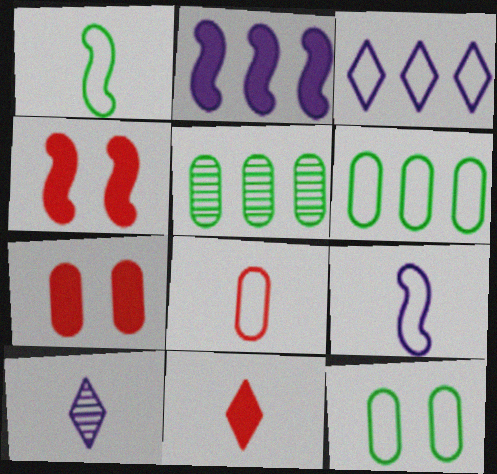[[4, 6, 10]]